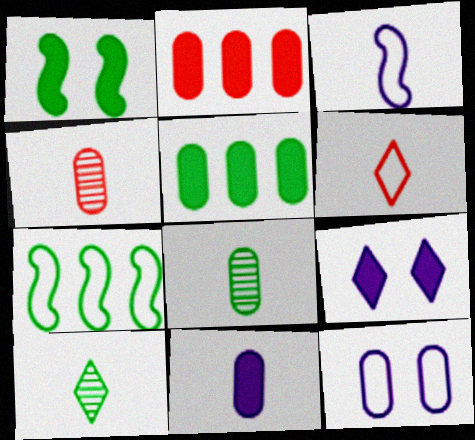[[2, 8, 12], 
[4, 5, 12], 
[4, 7, 9], 
[6, 7, 12]]